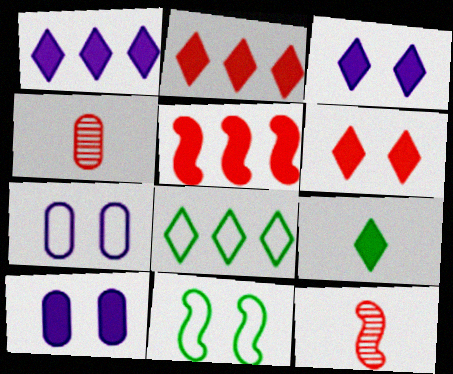[[1, 4, 11], 
[1, 6, 9], 
[2, 3, 9], 
[5, 9, 10], 
[8, 10, 12]]